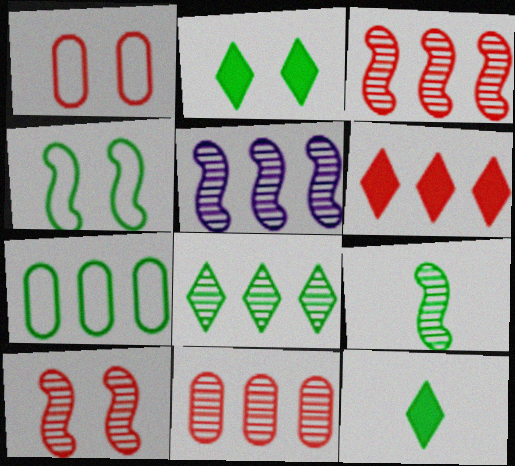[[1, 5, 12], 
[2, 7, 9], 
[5, 6, 7], 
[5, 8, 11], 
[5, 9, 10]]